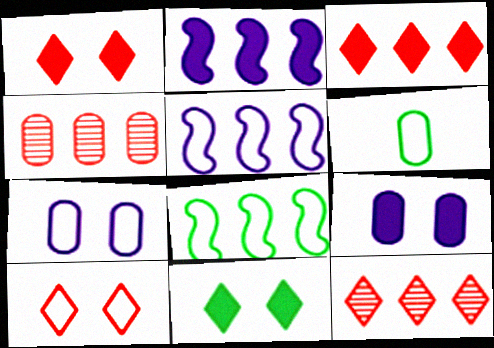[[4, 6, 9], 
[5, 6, 10]]